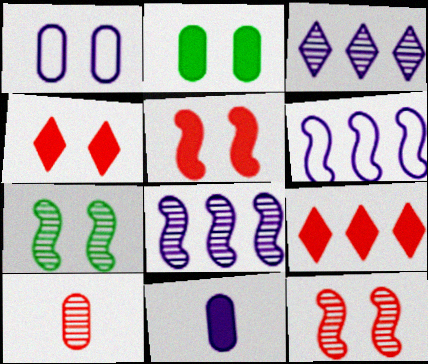[[1, 4, 7], 
[3, 7, 10]]